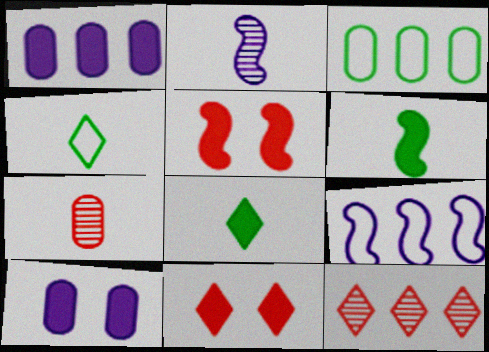[[1, 5, 8], 
[1, 6, 11], 
[2, 3, 11], 
[3, 7, 10]]